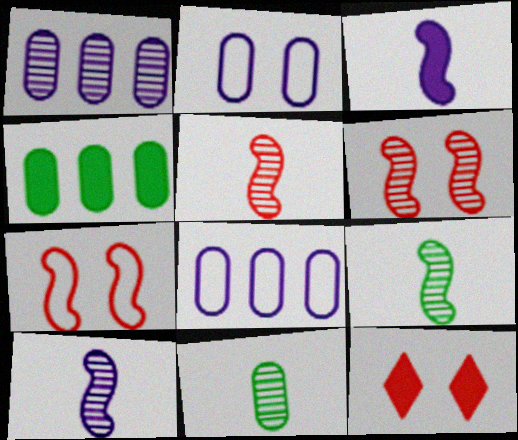[[3, 4, 12], 
[5, 9, 10], 
[8, 9, 12]]